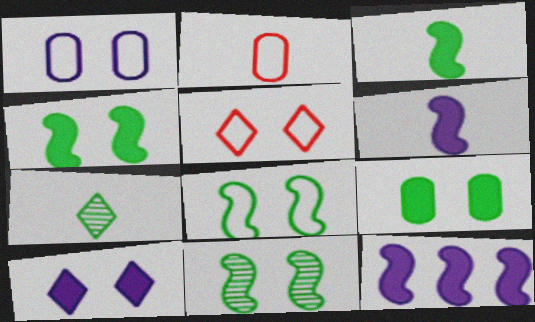[[1, 5, 8], 
[2, 6, 7], 
[4, 8, 11]]